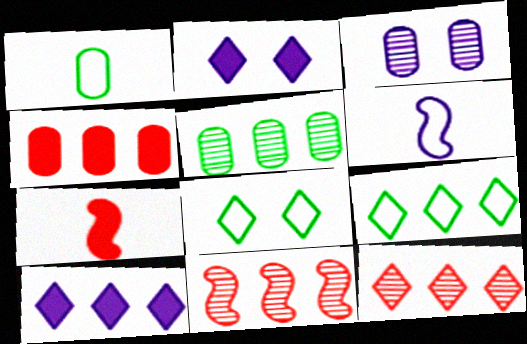[[1, 2, 11], 
[1, 3, 4], 
[3, 6, 10], 
[3, 7, 9], 
[9, 10, 12]]